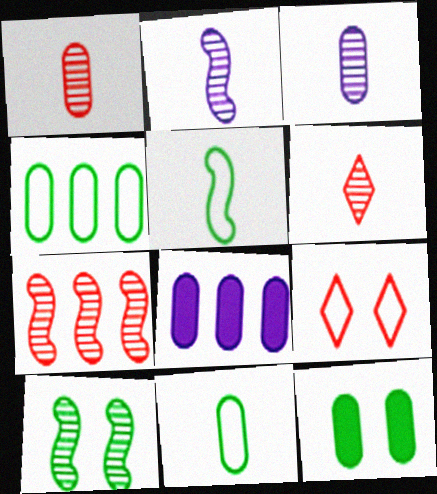[[2, 7, 10]]